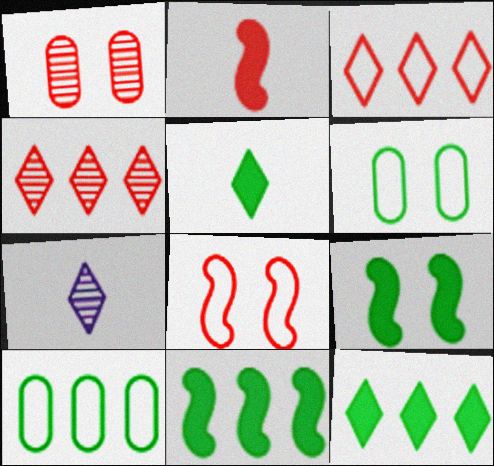[[1, 2, 3]]